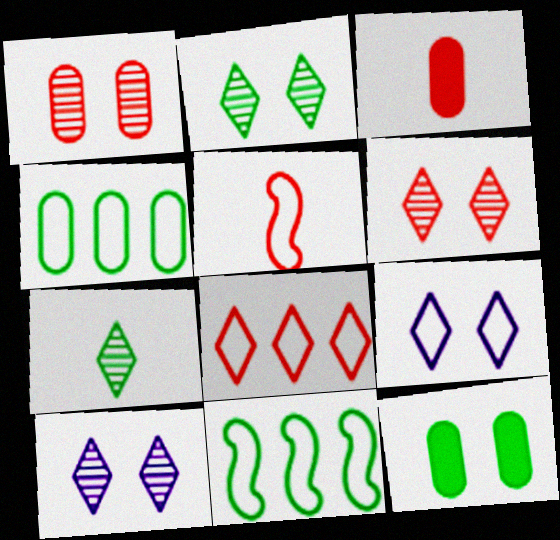[[2, 6, 10], 
[3, 10, 11], 
[4, 5, 9], 
[7, 11, 12]]